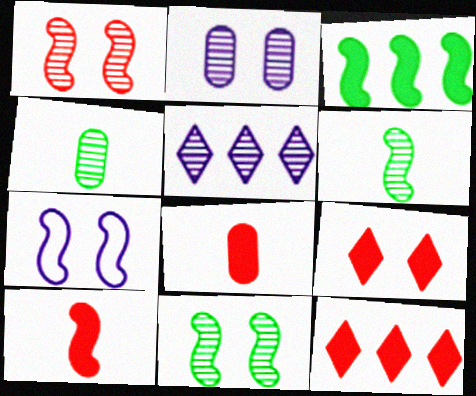[[1, 4, 5], 
[4, 7, 12]]